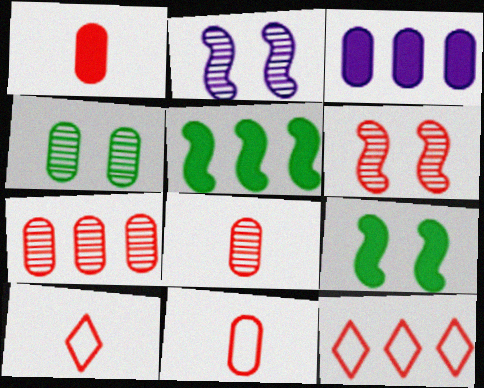[[1, 6, 12], 
[1, 8, 11], 
[3, 4, 11]]